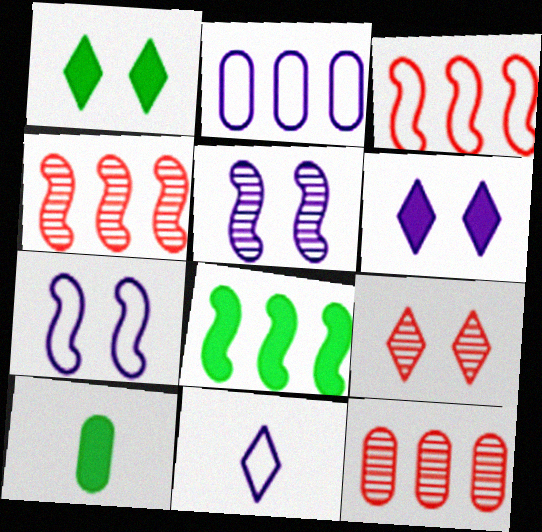[[1, 8, 10], 
[2, 7, 11]]